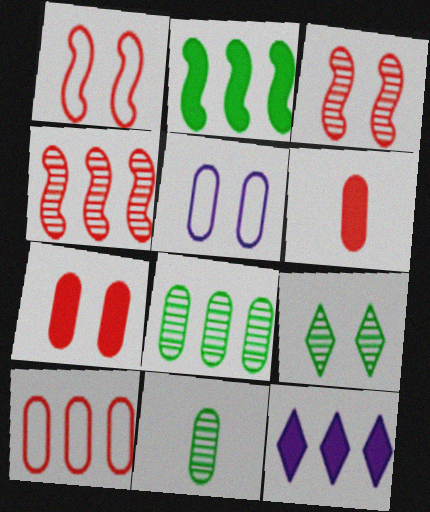[[1, 11, 12], 
[5, 6, 8]]